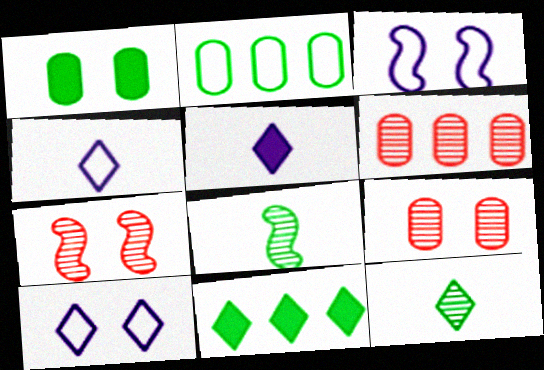[[1, 7, 10], 
[2, 5, 7]]